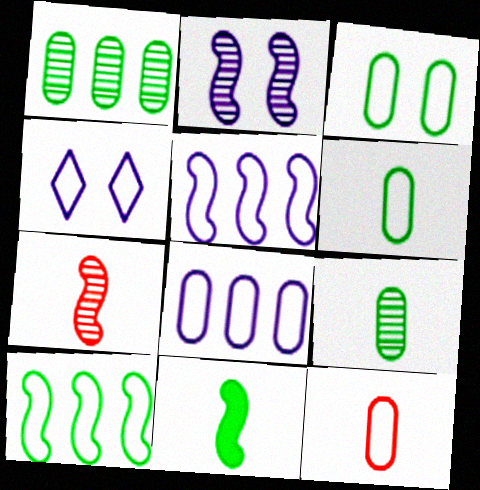[[3, 8, 12], 
[4, 10, 12]]